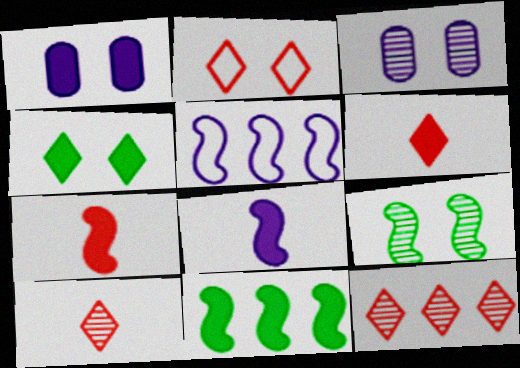[[1, 2, 9], 
[1, 6, 11], 
[2, 6, 12], 
[5, 7, 9]]